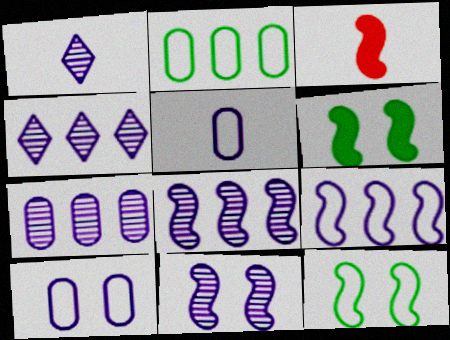[[1, 7, 11], 
[3, 8, 12], 
[4, 7, 8]]